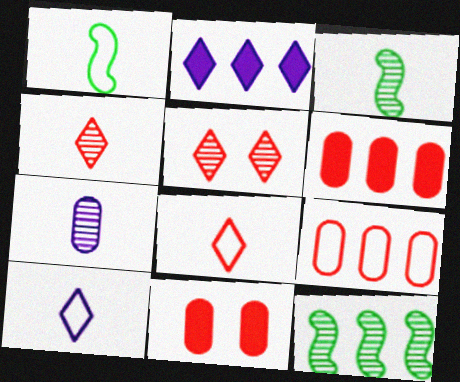[[2, 9, 12], 
[3, 4, 7], 
[5, 7, 12], 
[10, 11, 12]]